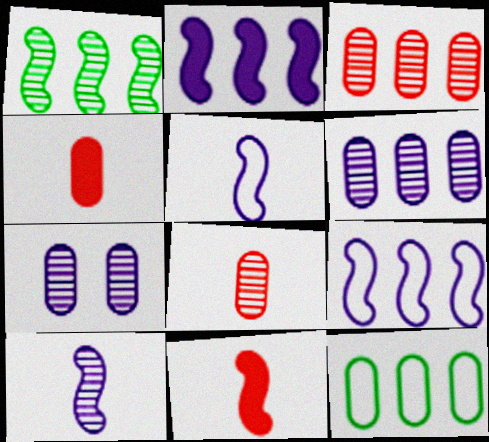[[4, 7, 12]]